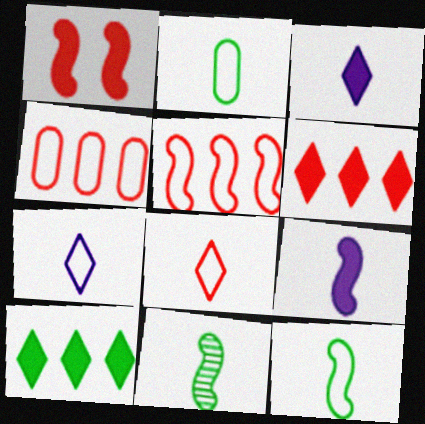[]